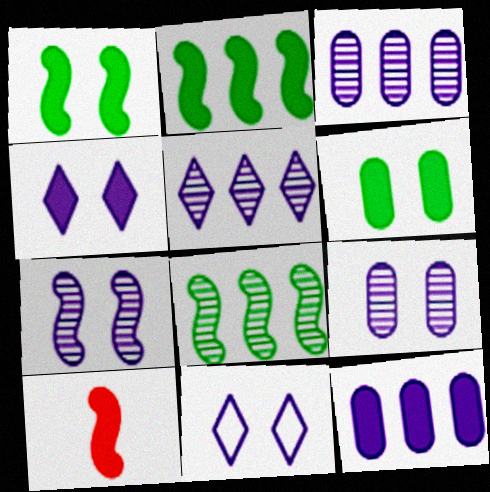[]